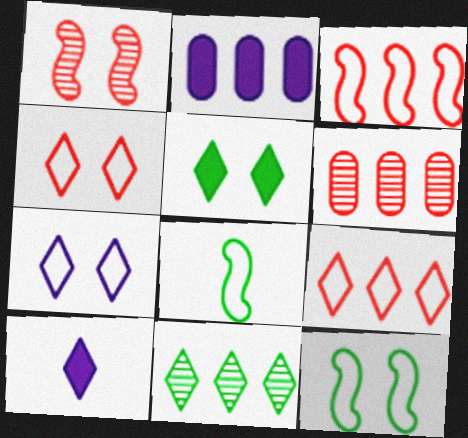[[2, 3, 11], 
[4, 10, 11], 
[6, 10, 12]]